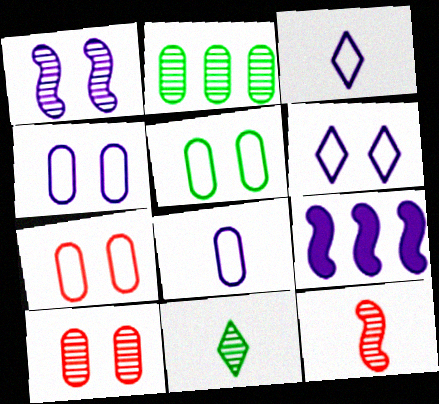[[4, 5, 7], 
[7, 9, 11]]